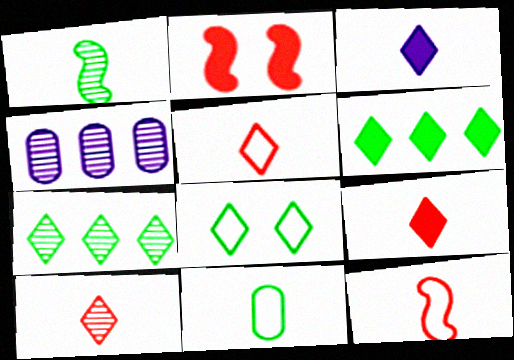[[5, 9, 10]]